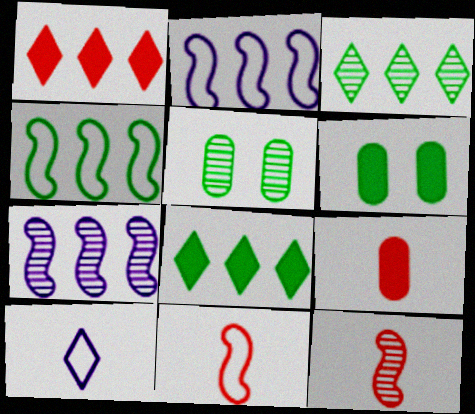[]